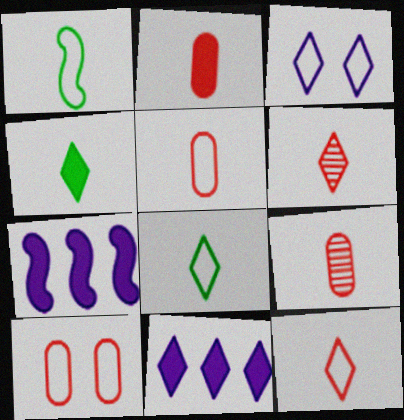[[2, 5, 9]]